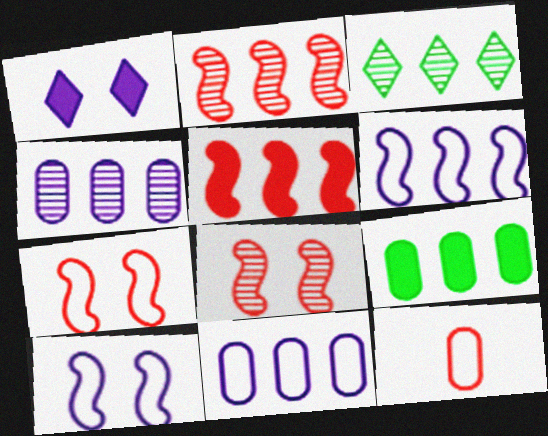[[2, 3, 4], 
[3, 5, 11]]